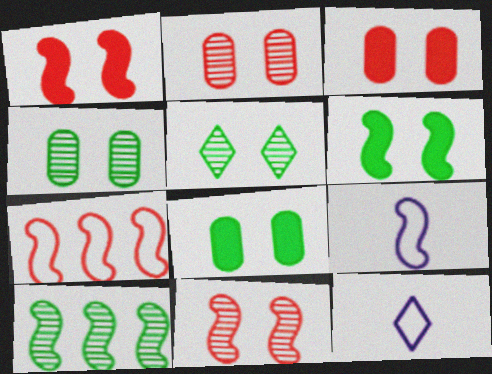[[1, 9, 10], 
[3, 10, 12]]